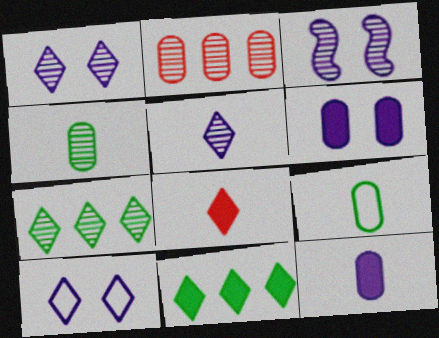[[2, 6, 9], 
[3, 6, 10], 
[7, 8, 10]]